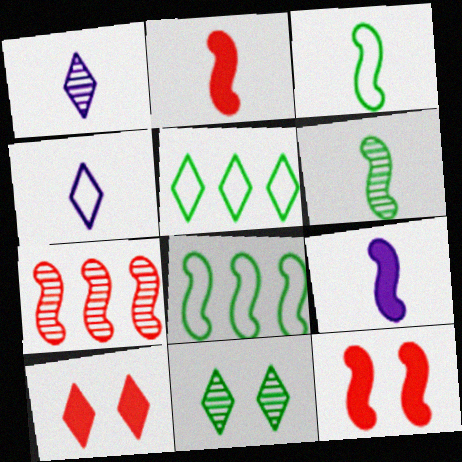[[1, 5, 10]]